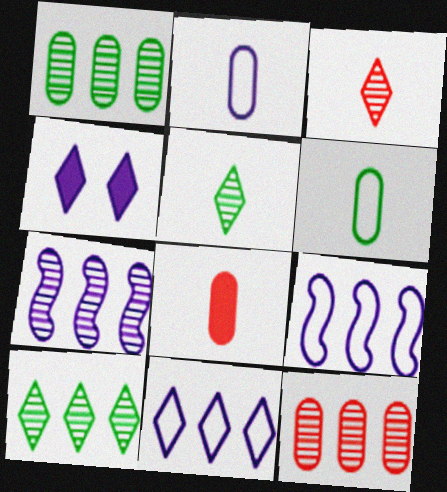[[2, 4, 7], 
[7, 10, 12]]